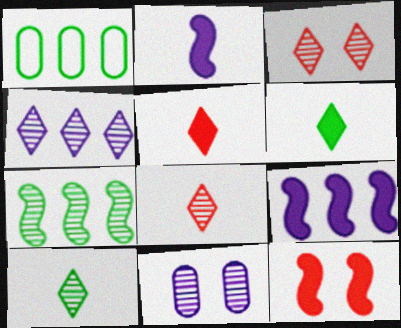[[1, 2, 3], 
[3, 4, 10], 
[7, 8, 11]]